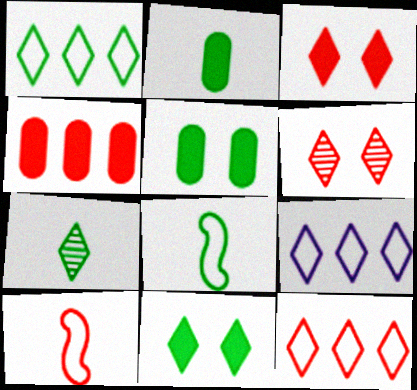[[1, 7, 11], 
[1, 9, 12], 
[2, 7, 8], 
[3, 7, 9], 
[4, 6, 10]]